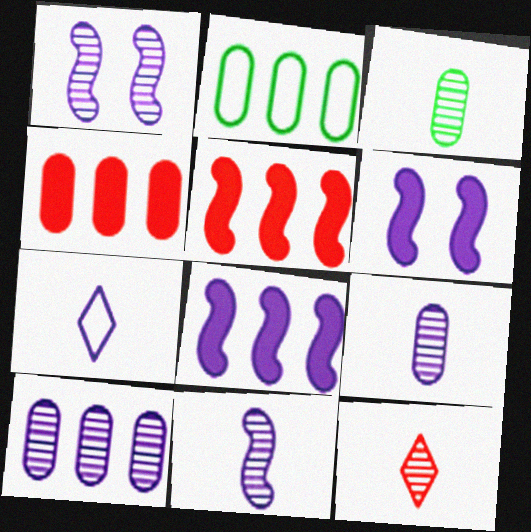[[2, 4, 10], 
[2, 6, 12], 
[3, 11, 12], 
[6, 7, 10]]